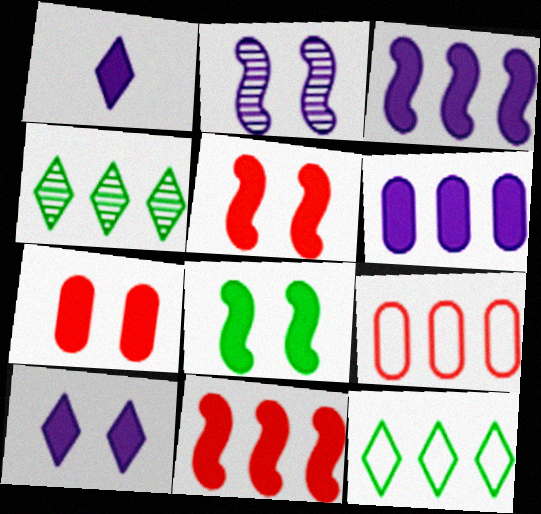[[3, 4, 9], 
[7, 8, 10]]